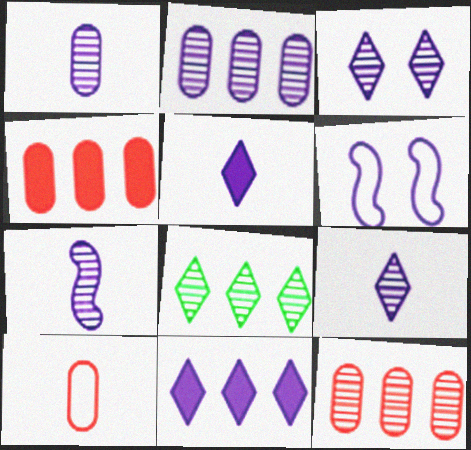[[1, 6, 11], 
[1, 7, 9], 
[2, 3, 7], 
[2, 5, 6]]